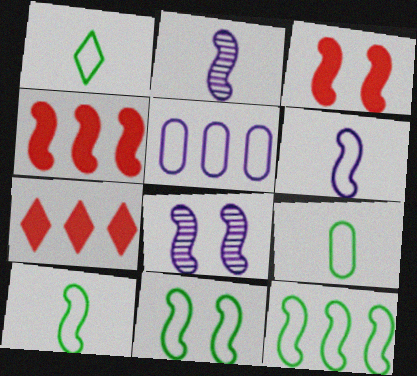[[1, 9, 10], 
[2, 3, 12], 
[2, 4, 11], 
[3, 8, 11], 
[4, 8, 10], 
[7, 8, 9], 
[10, 11, 12]]